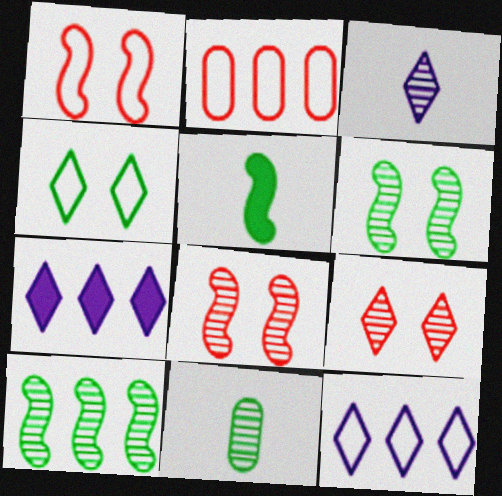[[1, 7, 11], 
[2, 7, 10]]